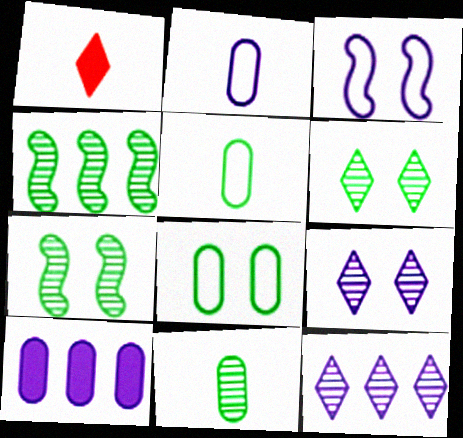[[4, 6, 11]]